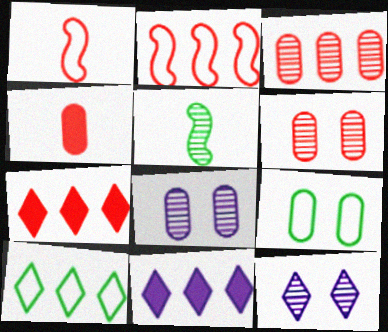[[1, 6, 7], 
[2, 3, 7], 
[3, 5, 12]]